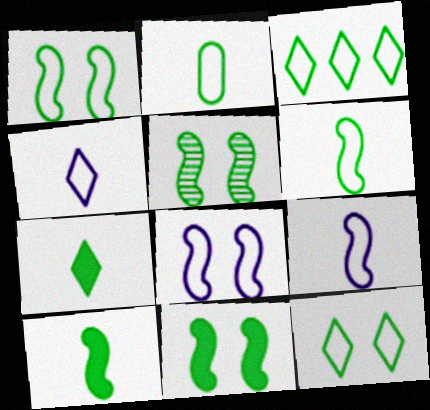[[1, 2, 3], 
[1, 5, 11]]